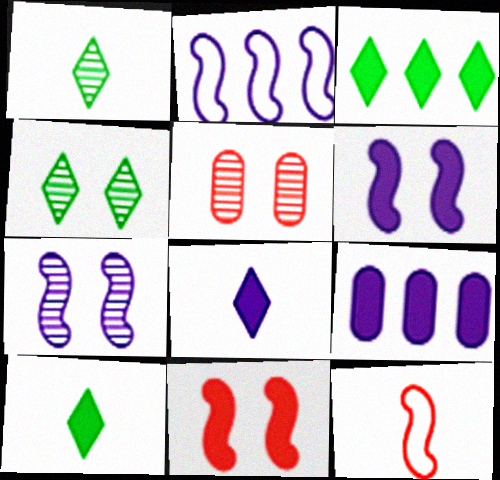[[2, 5, 10], 
[4, 5, 7], 
[4, 9, 12], 
[6, 8, 9], 
[9, 10, 11]]